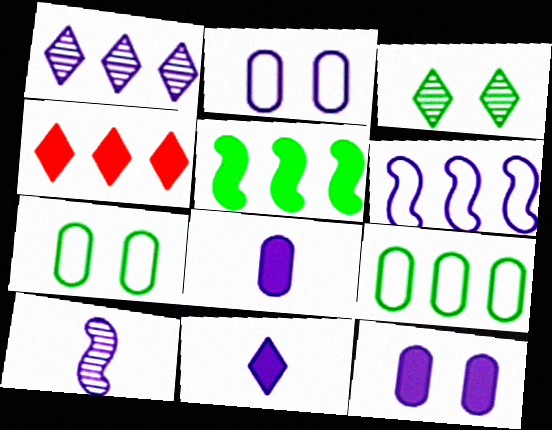[[4, 7, 10]]